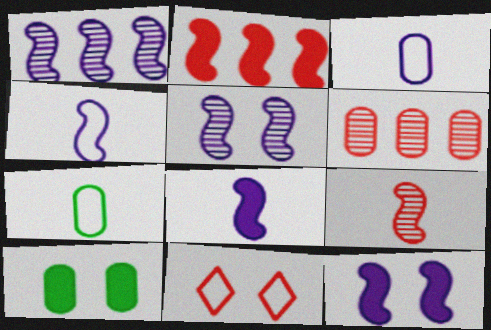[[1, 4, 12], 
[3, 6, 10], 
[5, 10, 11]]